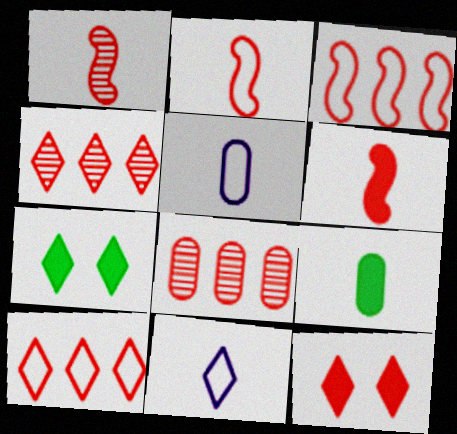[[1, 2, 6], 
[1, 9, 11], 
[2, 8, 12], 
[4, 7, 11]]